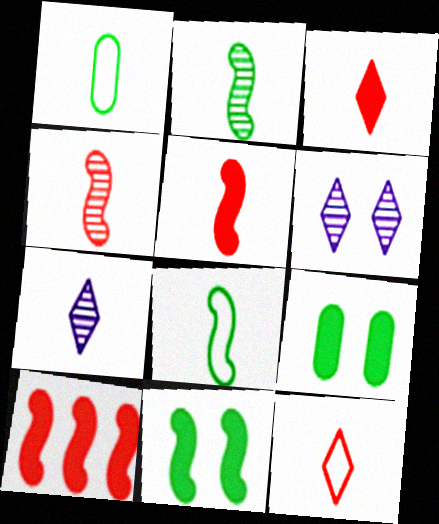[[1, 5, 7], 
[1, 6, 10]]